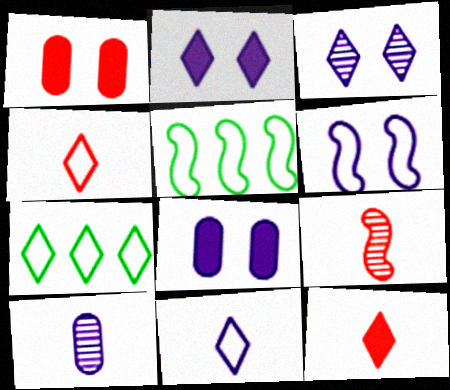[[3, 6, 8], 
[3, 7, 12], 
[7, 8, 9]]